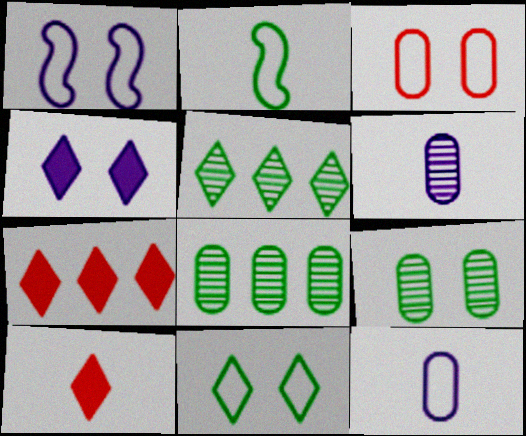[[1, 3, 11], 
[1, 8, 10], 
[2, 6, 10]]